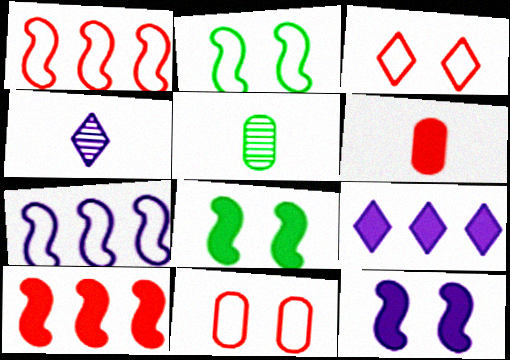[[6, 8, 9]]